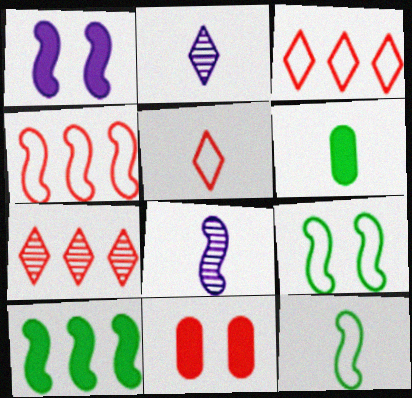[[5, 6, 8]]